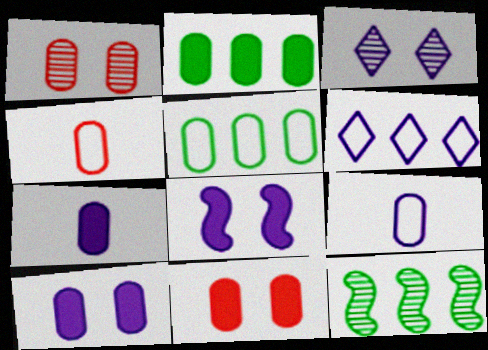[[1, 2, 9], 
[1, 5, 7], 
[2, 7, 11]]